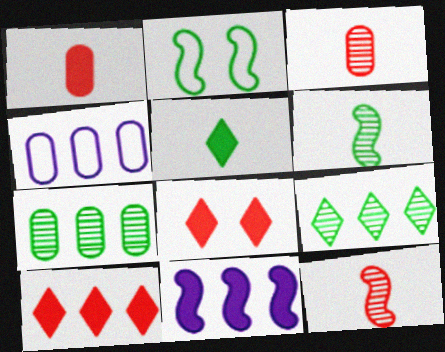[[2, 5, 7], 
[2, 11, 12], 
[4, 6, 8]]